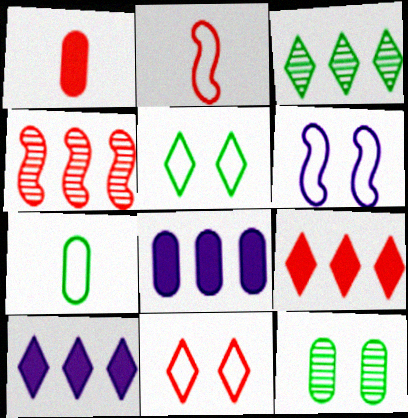[[1, 3, 6], 
[1, 4, 11], 
[2, 10, 12]]